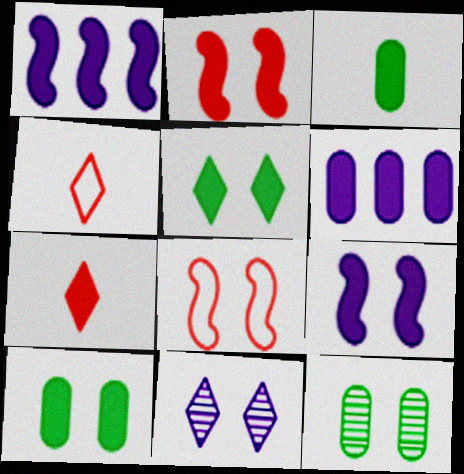[[1, 4, 12], 
[1, 7, 10], 
[8, 10, 11]]